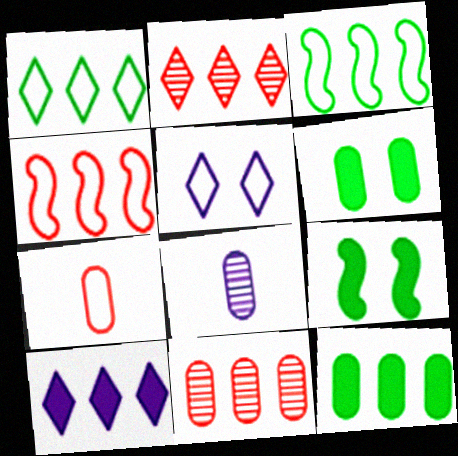[[1, 2, 10], 
[3, 5, 7], 
[3, 10, 11]]